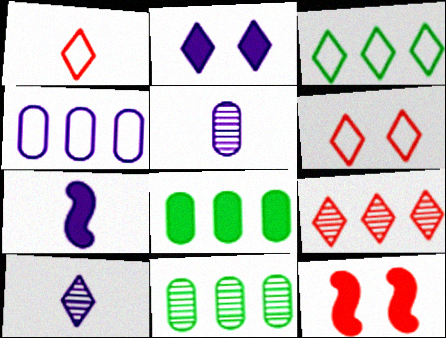[[3, 5, 12], 
[6, 7, 11]]